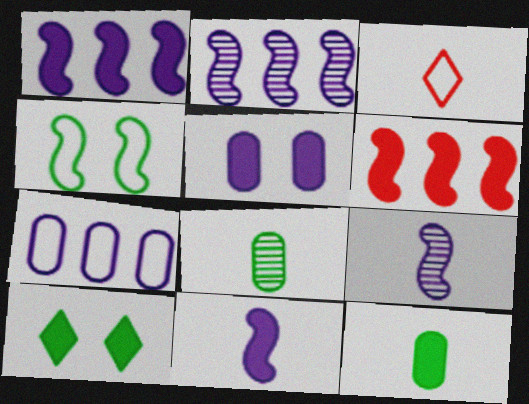[[3, 4, 7], 
[3, 8, 11], 
[3, 9, 12], 
[4, 6, 9]]